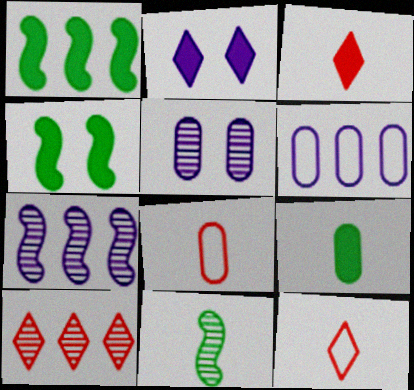[[1, 5, 12], 
[1, 6, 10], 
[5, 10, 11]]